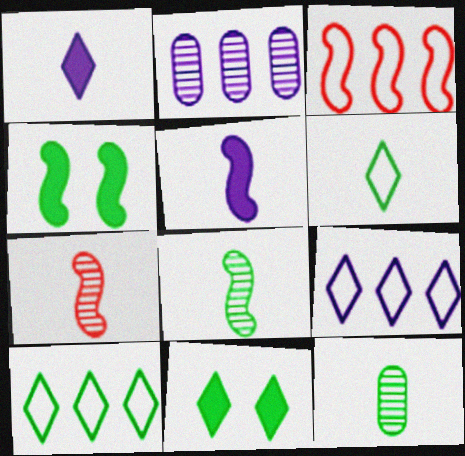[[4, 10, 12]]